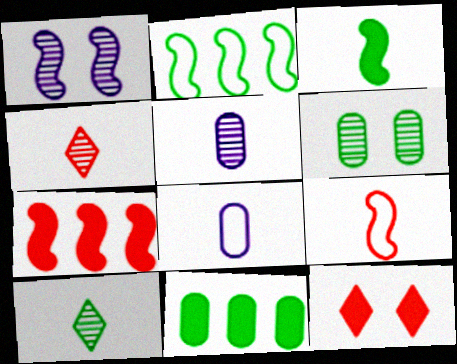[[2, 5, 12], 
[3, 4, 8]]